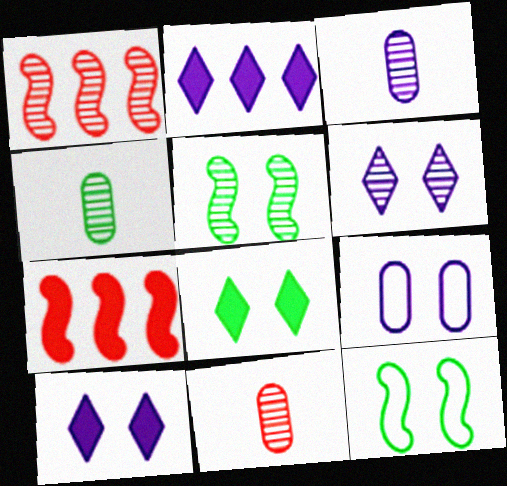[[1, 4, 6], 
[2, 11, 12], 
[3, 4, 11]]